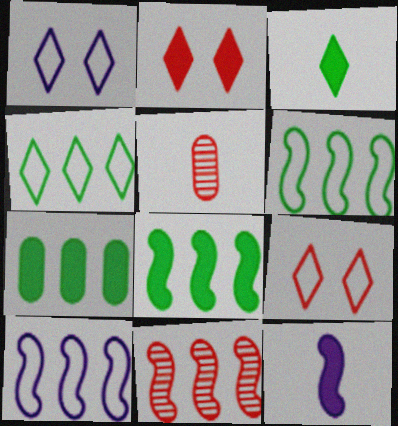[[1, 5, 8], 
[2, 7, 12], 
[8, 10, 11]]